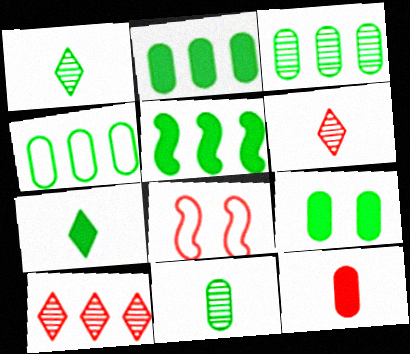[[2, 3, 4], 
[4, 9, 11], 
[5, 7, 9], 
[8, 10, 12]]